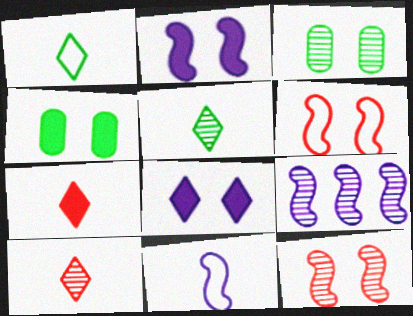[[2, 9, 11], 
[3, 6, 8], 
[3, 9, 10]]